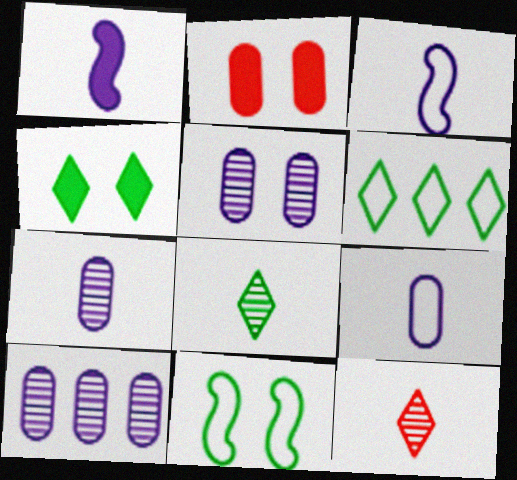[[4, 6, 8], 
[5, 7, 10]]